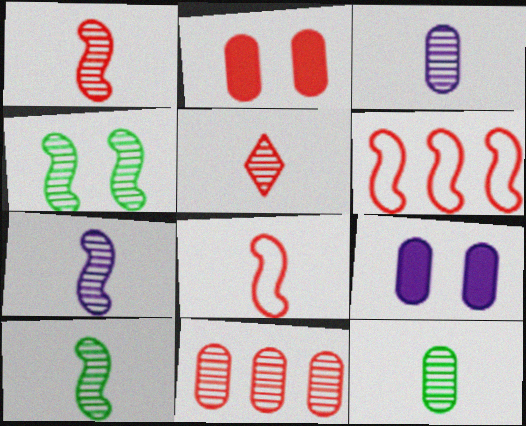[[1, 7, 10], 
[2, 5, 6], 
[3, 5, 10], 
[5, 7, 12]]